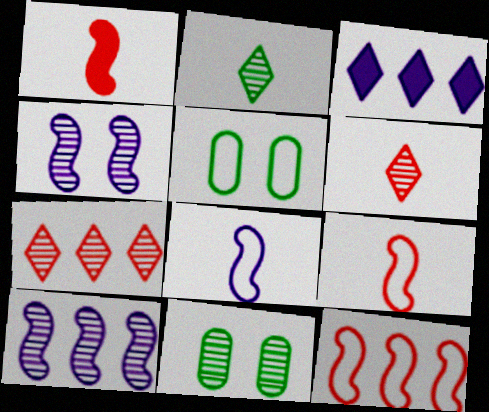[[3, 9, 11], 
[6, 10, 11]]